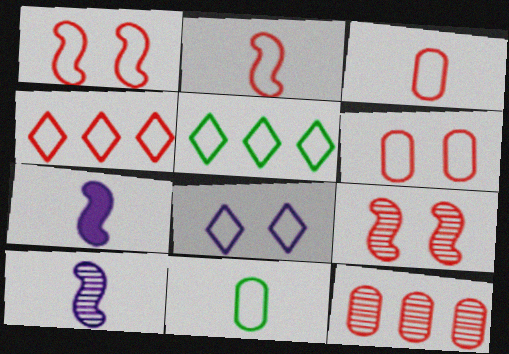[[1, 3, 4], 
[2, 4, 6]]